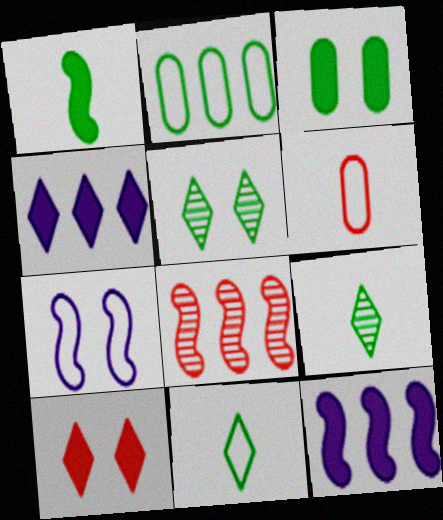[[1, 2, 5], 
[1, 7, 8], 
[2, 4, 8], 
[5, 6, 12], 
[6, 8, 10]]